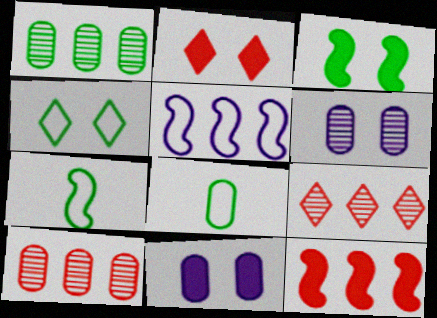[[2, 3, 11], 
[7, 9, 11], 
[8, 10, 11]]